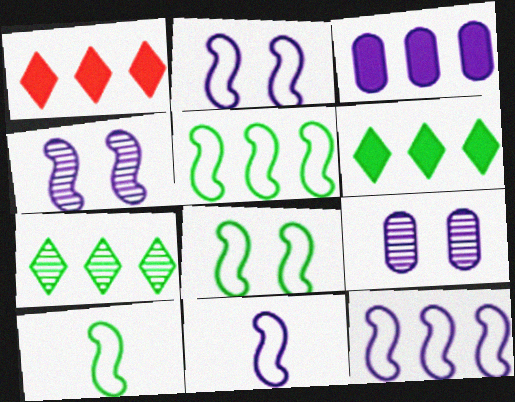[[1, 9, 10], 
[2, 11, 12], 
[5, 8, 10]]